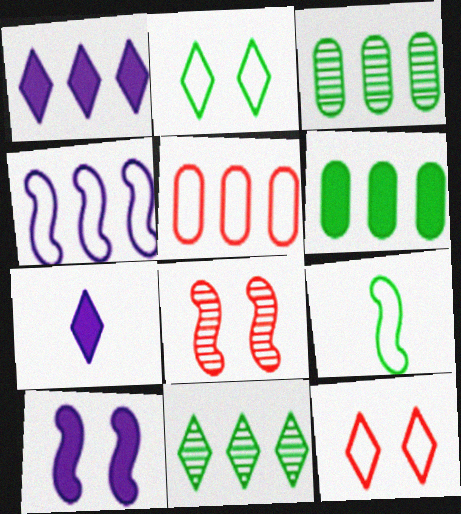[[7, 11, 12]]